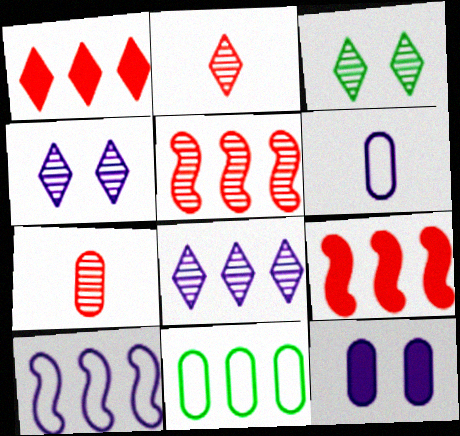[[2, 3, 8], 
[3, 6, 9], 
[7, 11, 12], 
[8, 9, 11]]